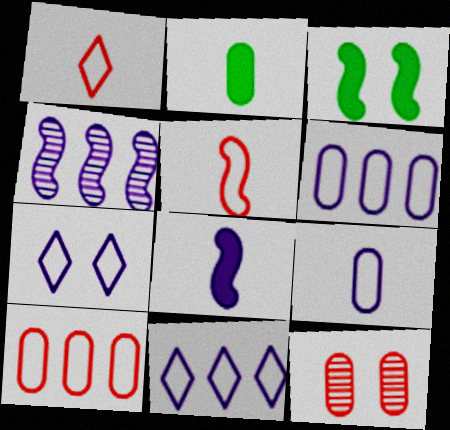[[2, 6, 12], 
[3, 4, 5], 
[3, 7, 12]]